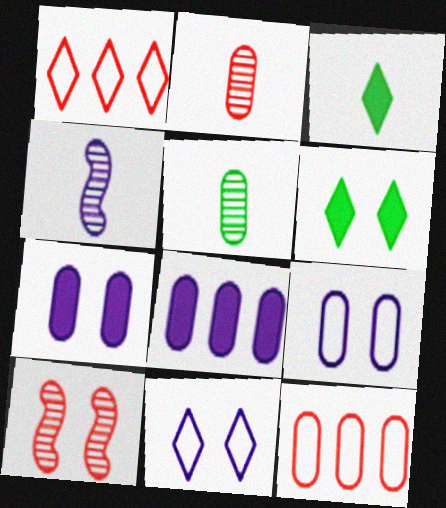[[4, 6, 12], 
[4, 8, 11], 
[5, 7, 12], 
[6, 9, 10]]